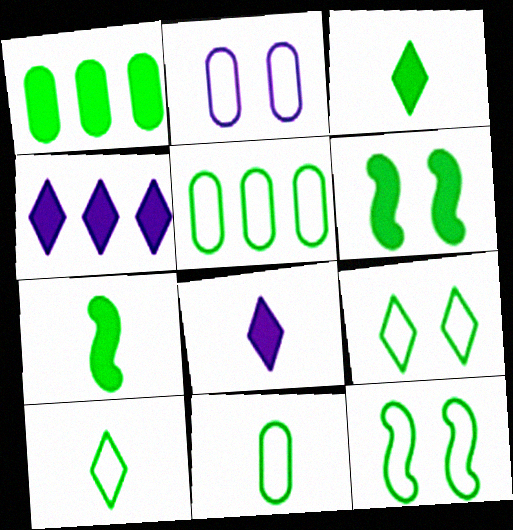[[1, 3, 6], 
[5, 10, 12]]